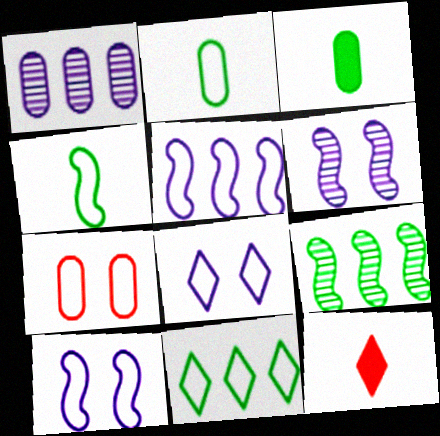[[1, 3, 7]]